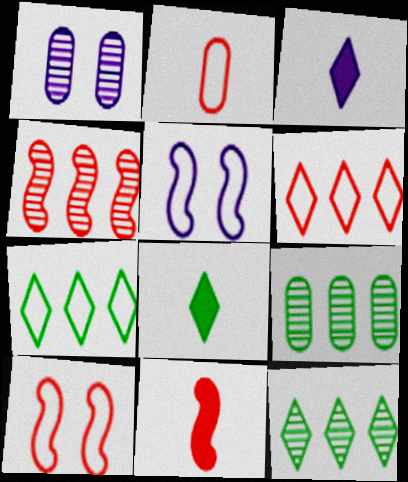[[1, 7, 11], 
[2, 5, 7], 
[2, 6, 10], 
[3, 9, 10], 
[4, 10, 11]]